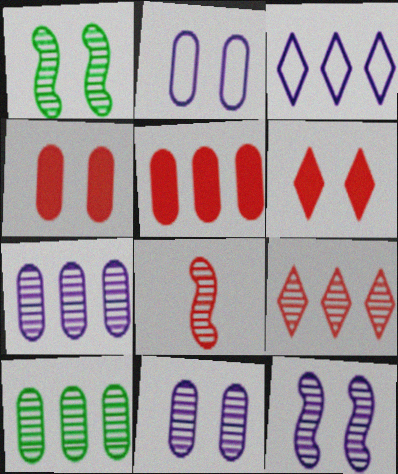[[1, 2, 6]]